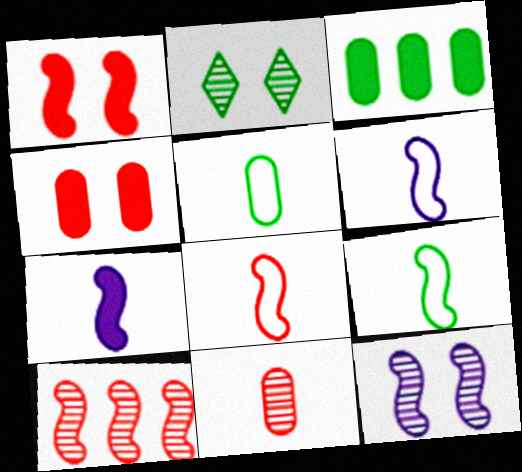[[1, 8, 10], 
[2, 3, 9], 
[6, 8, 9]]